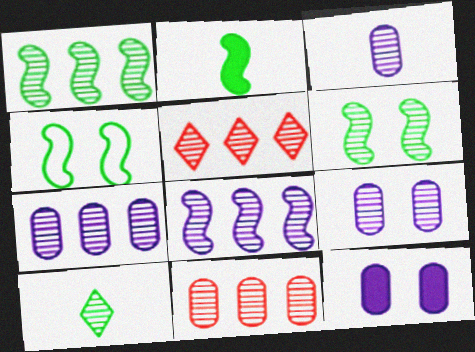[[1, 2, 4], 
[1, 5, 7], 
[3, 5, 6], 
[3, 7, 9]]